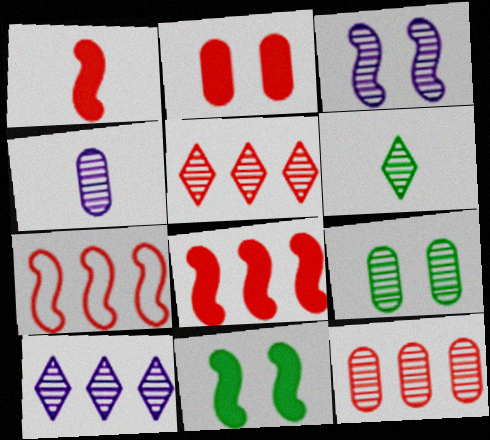[[3, 4, 10], 
[3, 6, 12], 
[4, 9, 12]]